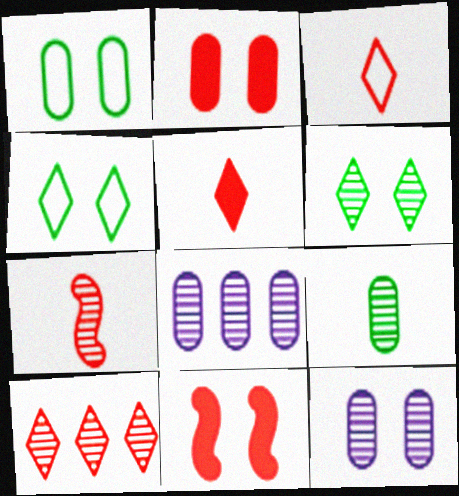[[1, 2, 12], 
[4, 11, 12], 
[6, 7, 8]]